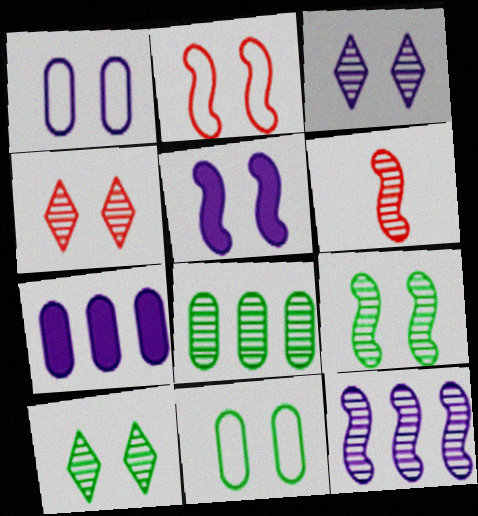[[1, 3, 5], 
[2, 5, 9], 
[3, 4, 10], 
[3, 6, 8], 
[4, 5, 11], 
[6, 9, 12]]